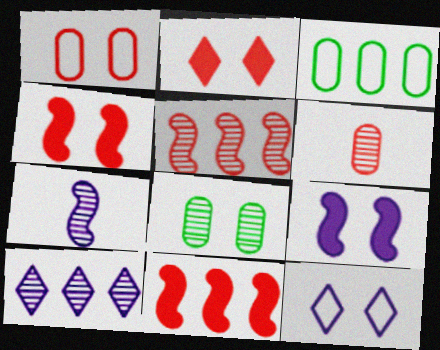[[2, 3, 7], 
[3, 10, 11], 
[4, 8, 12]]